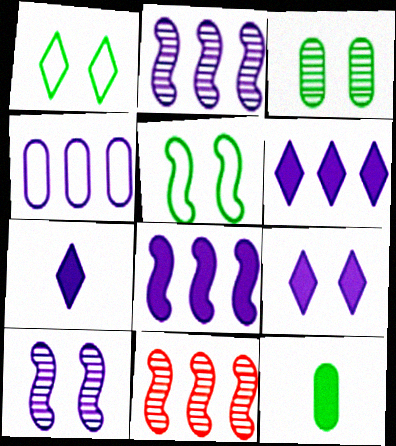[[2, 4, 6], 
[4, 7, 10], 
[6, 7, 9]]